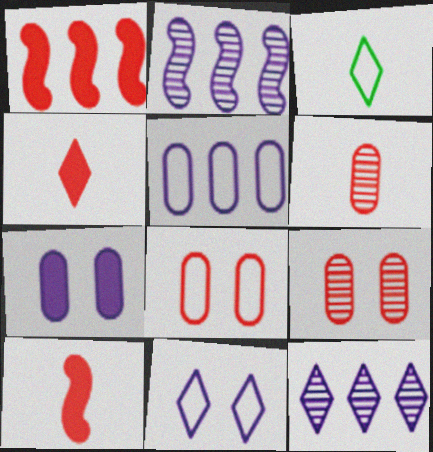[]